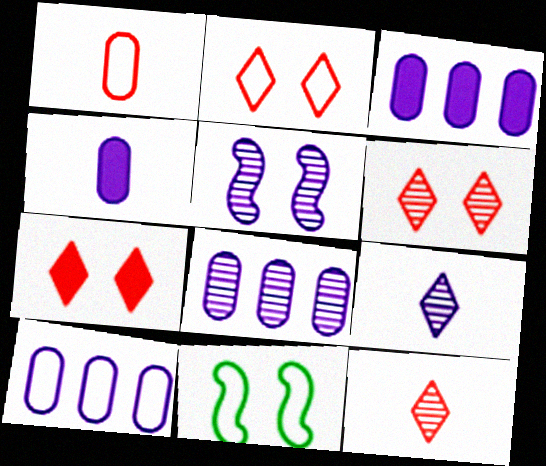[[2, 6, 7], 
[3, 8, 10], 
[3, 11, 12], 
[5, 8, 9]]